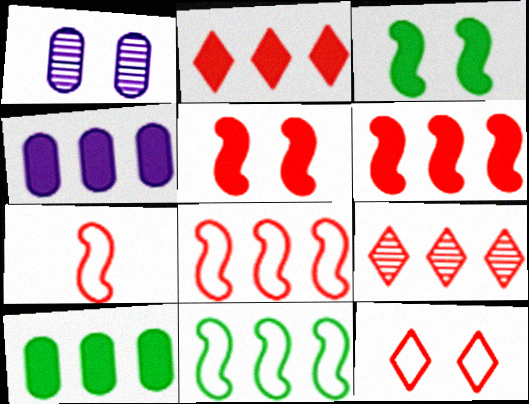[[1, 3, 12], 
[4, 9, 11]]